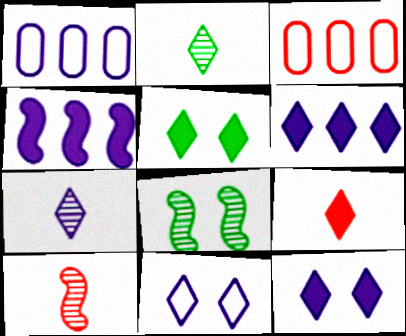[[1, 5, 10], 
[1, 8, 9], 
[5, 6, 9], 
[6, 7, 11]]